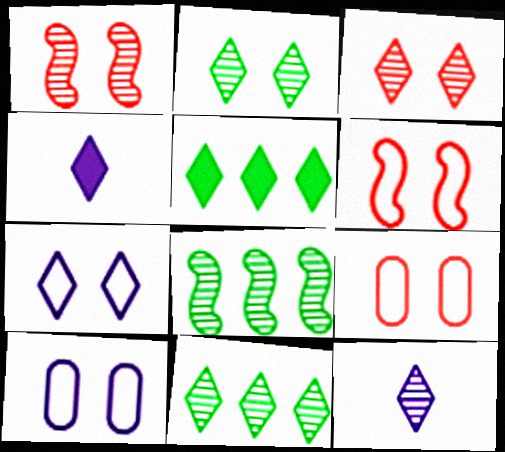[[3, 11, 12], 
[4, 8, 9]]